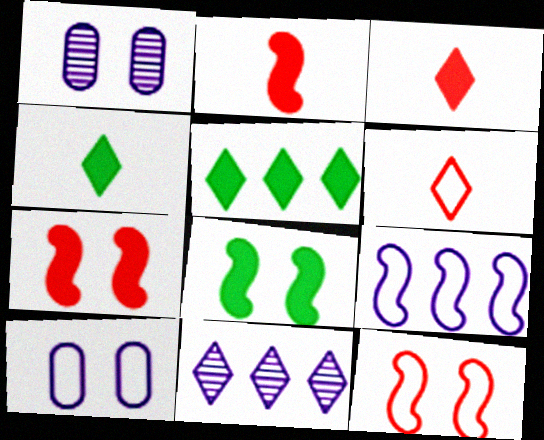[]